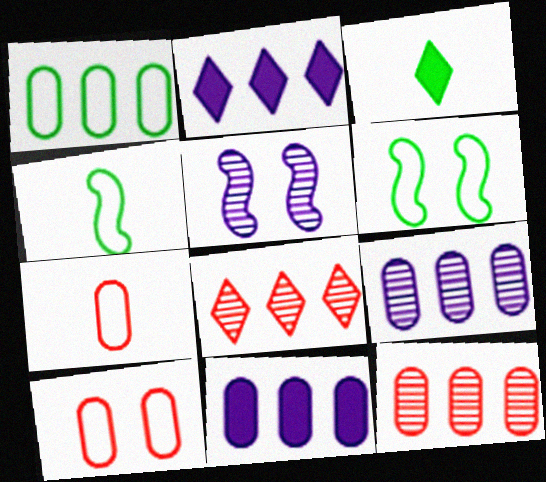[[1, 11, 12]]